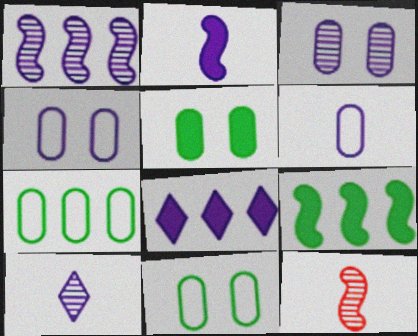[[1, 3, 10], 
[2, 6, 10], 
[8, 11, 12]]